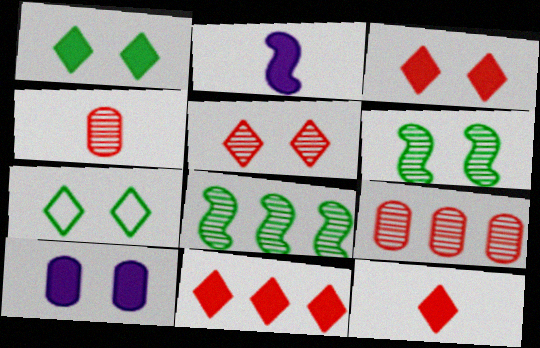[[2, 7, 9], 
[3, 11, 12]]